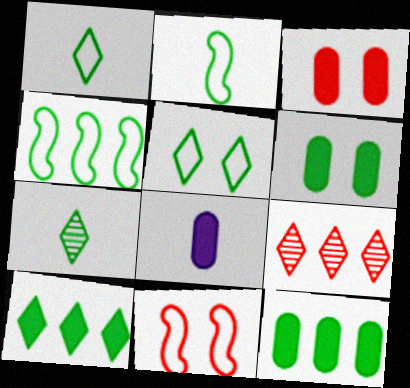[[3, 8, 12], 
[4, 6, 7], 
[5, 7, 10]]